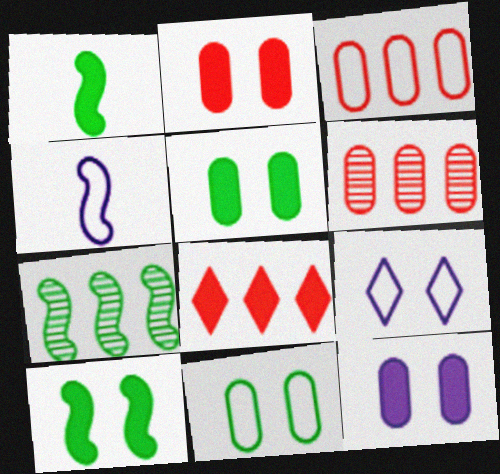[[1, 6, 9], 
[1, 8, 12], 
[2, 5, 12]]